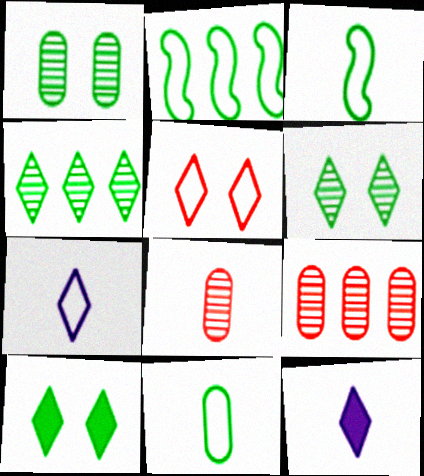[[3, 8, 12], 
[4, 5, 12]]